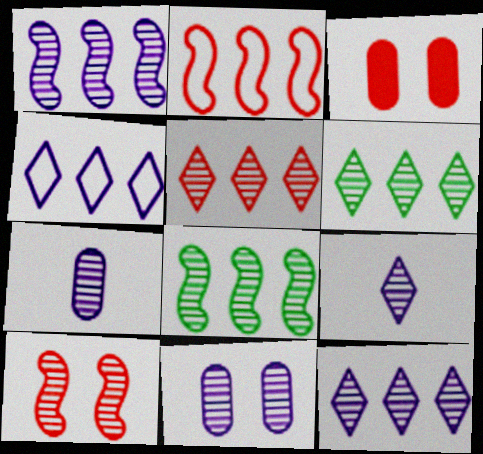[[1, 9, 11], 
[5, 6, 12], 
[6, 7, 10]]